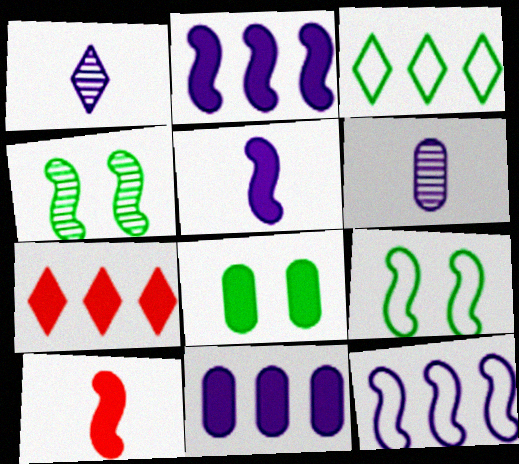[[4, 10, 12], 
[5, 7, 8], 
[6, 7, 9]]